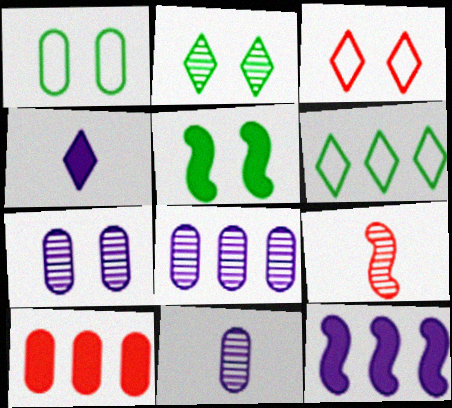[[1, 2, 5], 
[1, 10, 11], 
[2, 8, 9], 
[3, 5, 7], 
[3, 9, 10], 
[4, 5, 10], 
[7, 8, 11]]